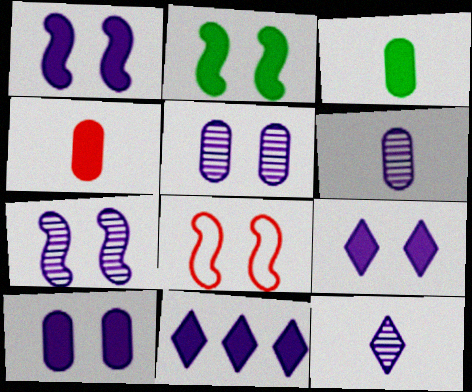[[1, 9, 10], 
[2, 4, 11], 
[2, 7, 8]]